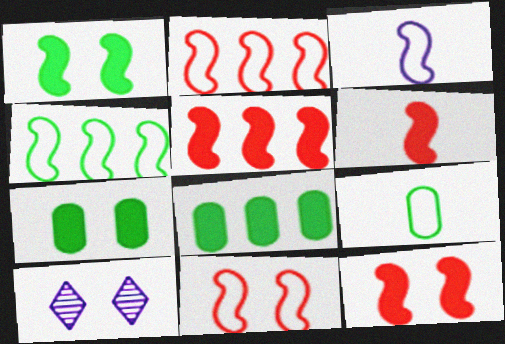[[3, 4, 11], 
[5, 6, 12], 
[5, 9, 10], 
[7, 10, 11]]